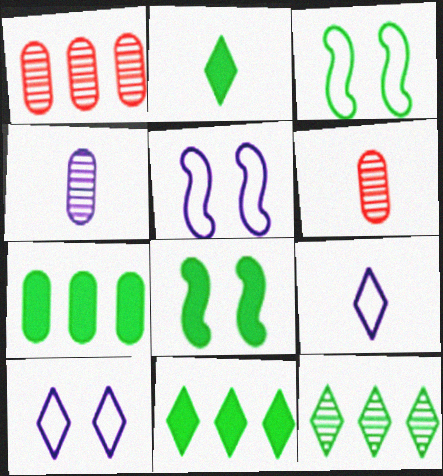[[1, 2, 5], 
[1, 8, 9], 
[2, 7, 8], 
[5, 6, 11]]